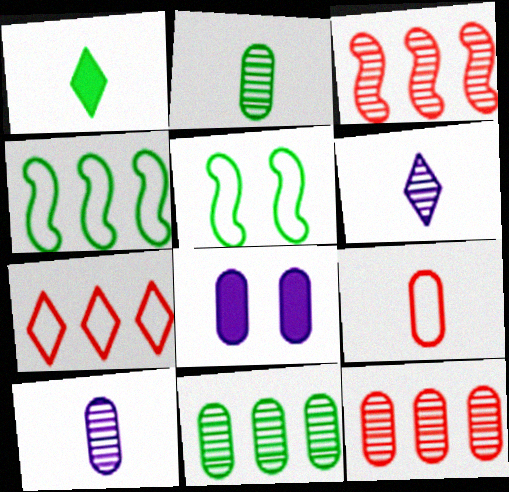[[1, 5, 11], 
[8, 9, 11]]